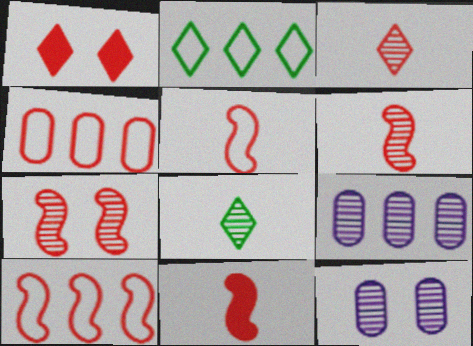[[1, 4, 6], 
[2, 11, 12], 
[5, 6, 11], 
[7, 8, 9], 
[7, 10, 11]]